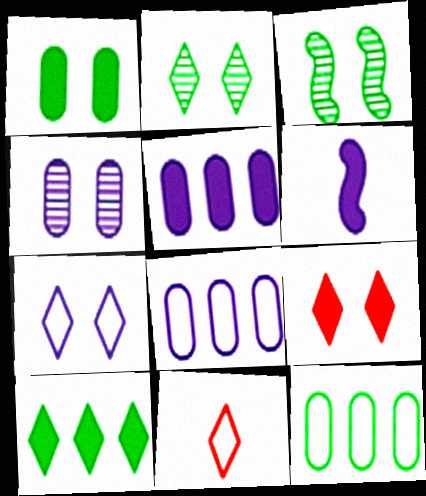[[2, 7, 9], 
[3, 5, 11]]